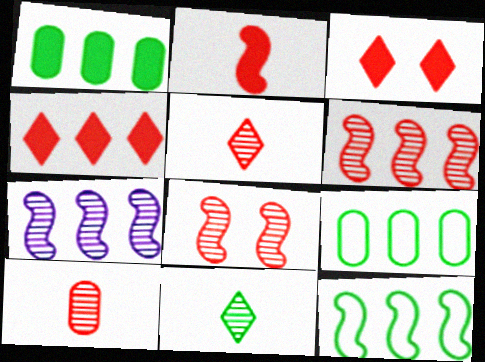[[4, 7, 9]]